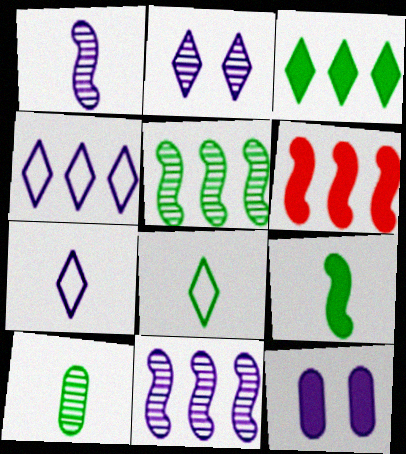[[1, 4, 12], 
[7, 11, 12], 
[8, 9, 10]]